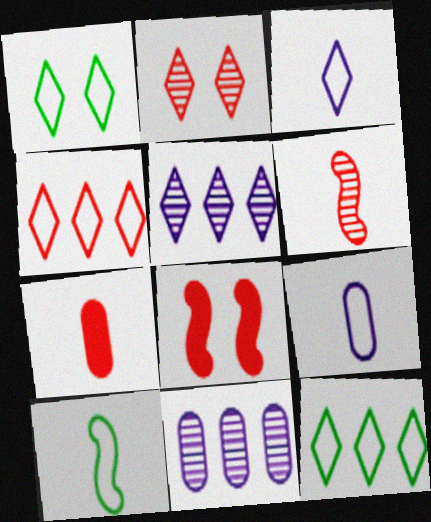[[1, 3, 4]]